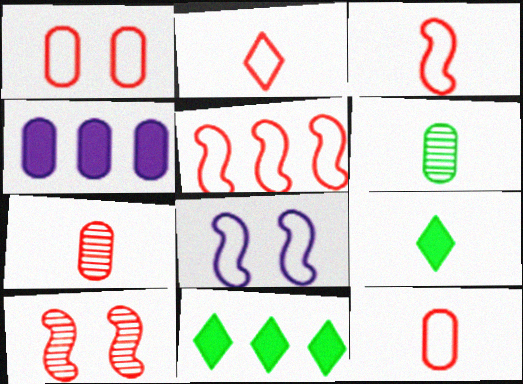[[1, 2, 5], 
[1, 4, 6], 
[2, 3, 12], 
[7, 8, 11]]